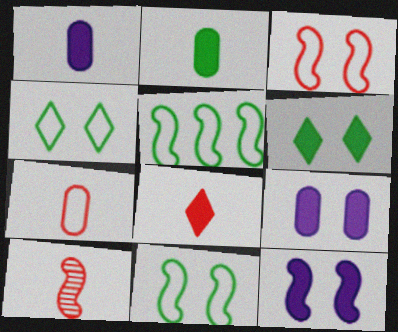[[5, 10, 12], 
[7, 8, 10]]